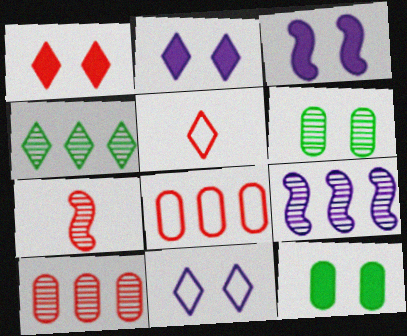[[1, 3, 12], 
[1, 7, 8], 
[2, 4, 5], 
[4, 9, 10], 
[5, 9, 12]]